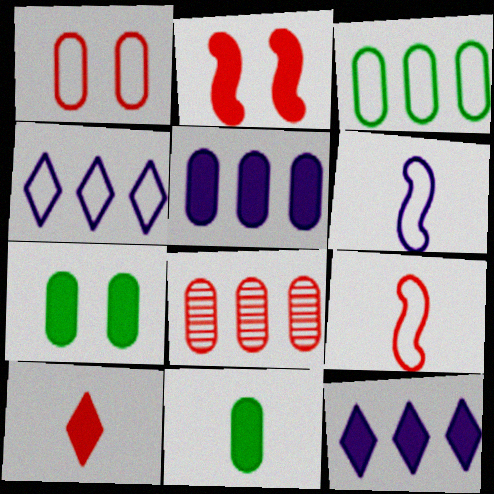[[2, 11, 12], 
[3, 5, 8]]